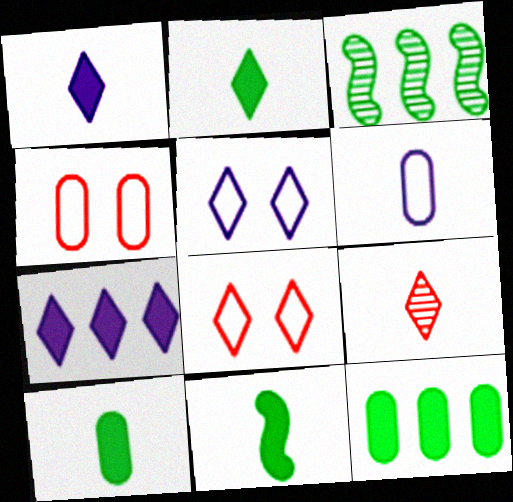[[1, 3, 4], 
[2, 10, 11], 
[6, 9, 11]]